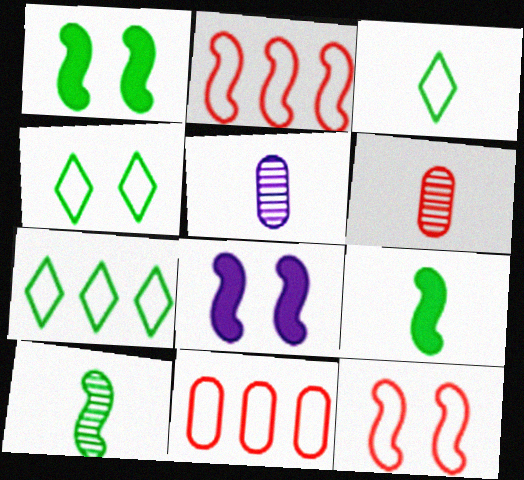[[2, 8, 10], 
[3, 4, 7], 
[6, 7, 8]]